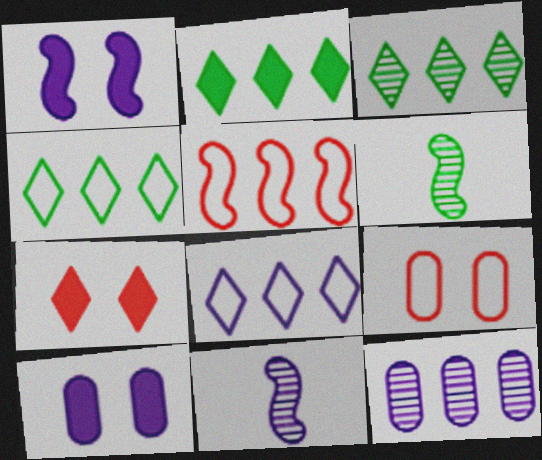[[1, 5, 6], 
[2, 3, 4], 
[2, 5, 12], 
[2, 9, 11], 
[8, 10, 11]]